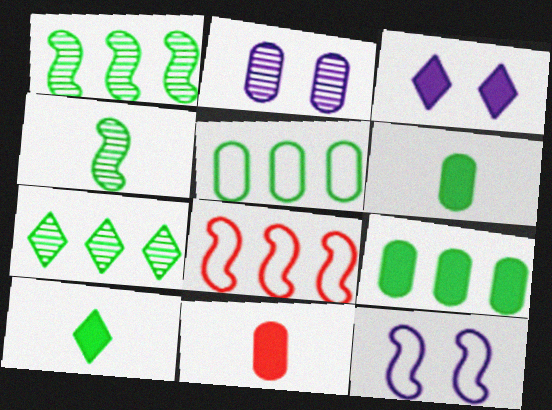[[2, 3, 12], 
[2, 5, 11], 
[2, 8, 10], 
[7, 11, 12]]